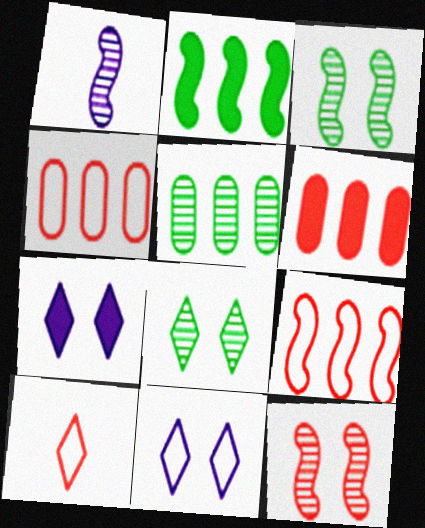[[6, 10, 12]]